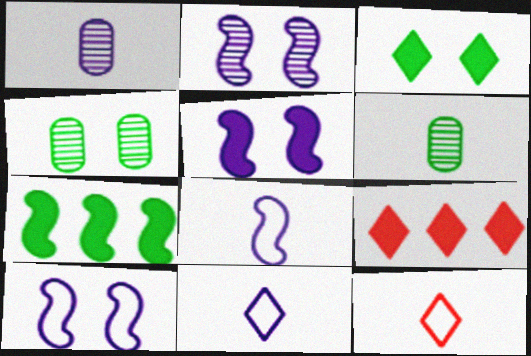[[2, 5, 10], 
[4, 8, 9], 
[6, 9, 10]]